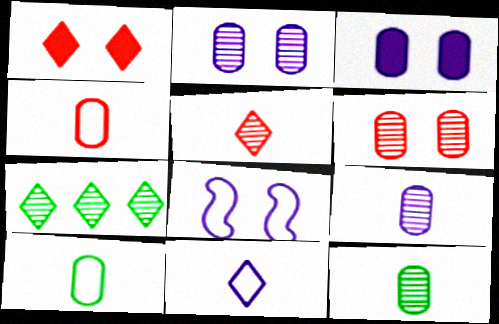[[1, 7, 11]]